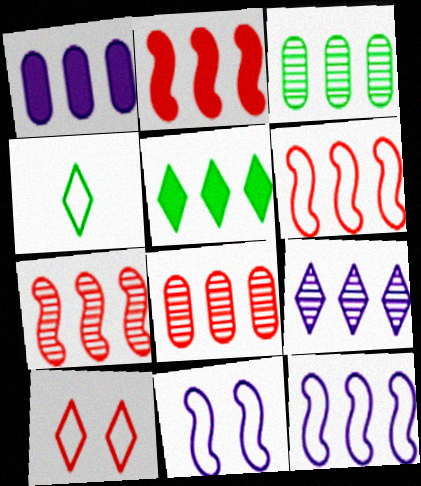[[1, 2, 5], 
[1, 9, 12], 
[2, 6, 7], 
[3, 7, 9], 
[5, 8, 12]]